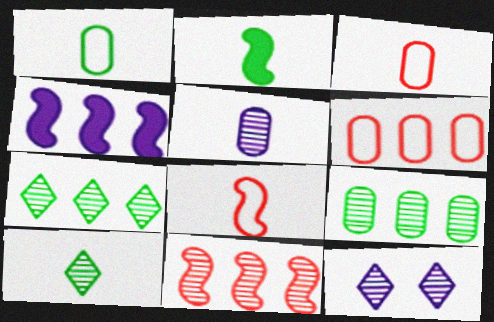[[1, 2, 10], 
[2, 6, 12], 
[4, 6, 7]]